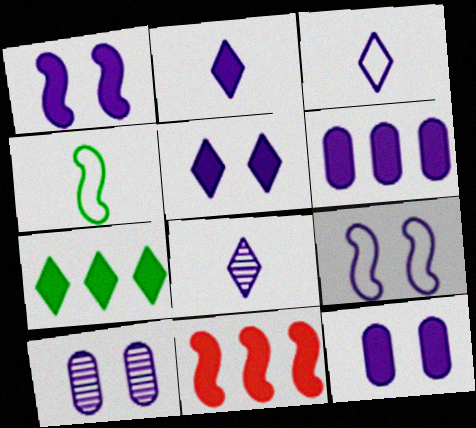[[1, 2, 6], 
[1, 5, 12], 
[2, 3, 8], 
[5, 9, 10], 
[6, 7, 11], 
[6, 8, 9]]